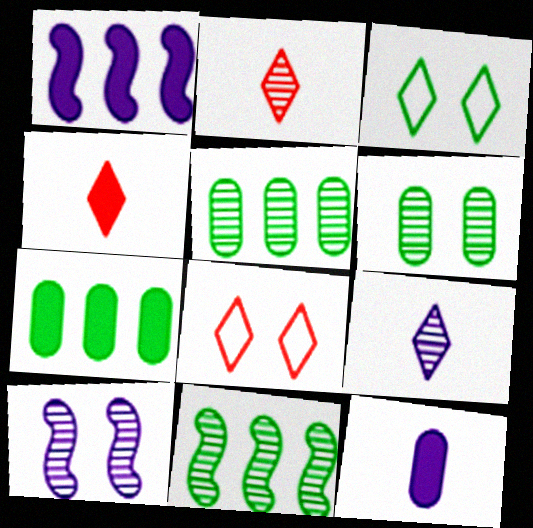[[2, 5, 10], 
[8, 11, 12]]